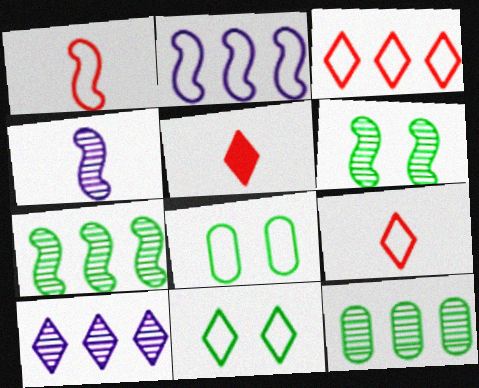[[2, 8, 9], 
[5, 10, 11]]